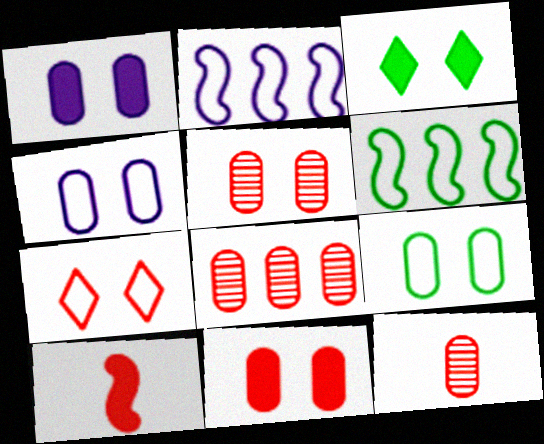[[1, 5, 9], 
[2, 3, 12], 
[5, 8, 12], 
[7, 8, 10]]